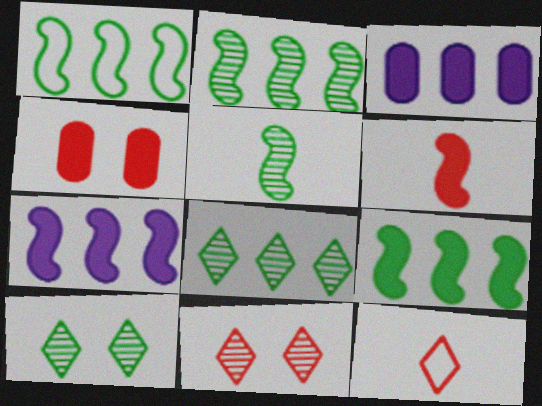[[1, 2, 9]]